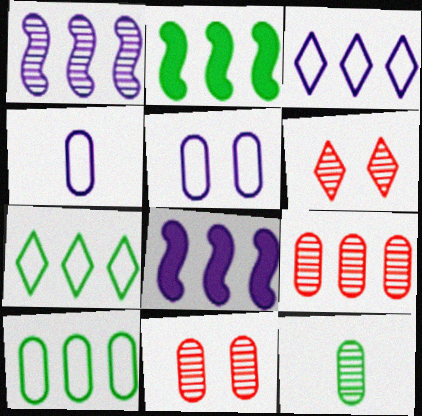[[1, 6, 12], 
[2, 3, 9], 
[2, 4, 6], 
[7, 8, 9]]